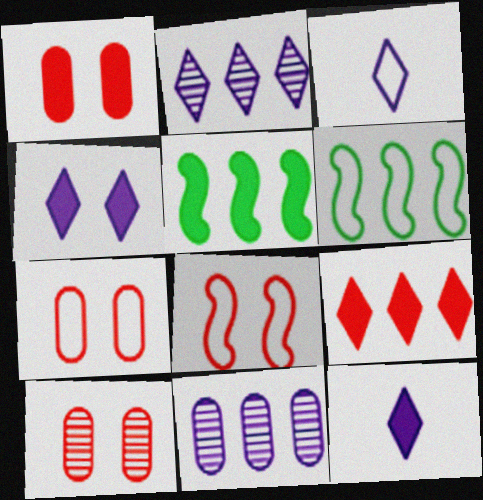[[1, 5, 12], 
[1, 7, 10], 
[2, 3, 4], 
[3, 5, 10], 
[3, 6, 7], 
[6, 9, 11], 
[6, 10, 12]]